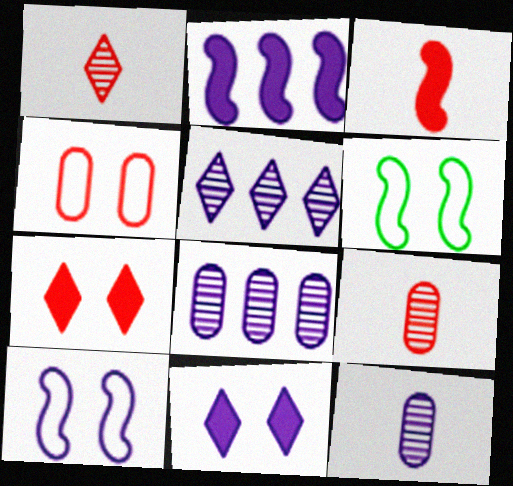[]